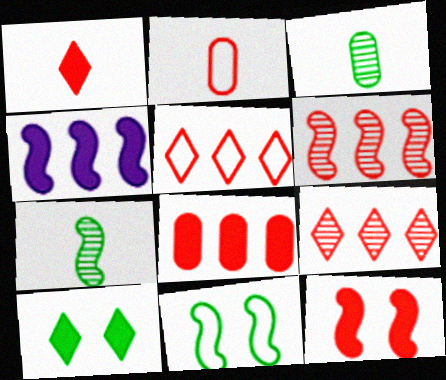[[1, 8, 12], 
[2, 9, 12], 
[5, 6, 8]]